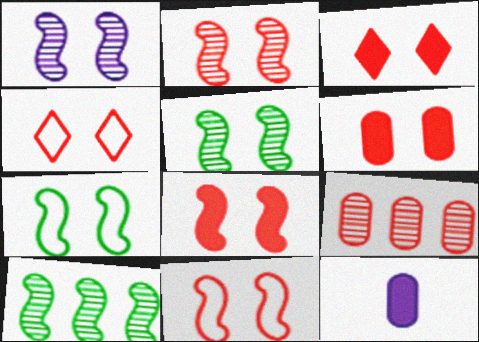[[1, 2, 5], 
[1, 7, 8], 
[2, 4, 6], 
[2, 8, 11], 
[3, 6, 8], 
[4, 10, 12]]